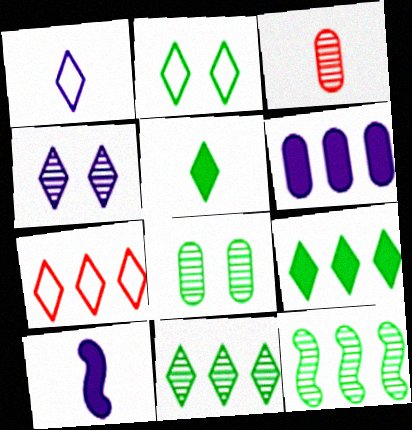[[1, 2, 7], 
[2, 5, 11], 
[3, 4, 12], 
[4, 5, 7], 
[6, 7, 12], 
[7, 8, 10]]